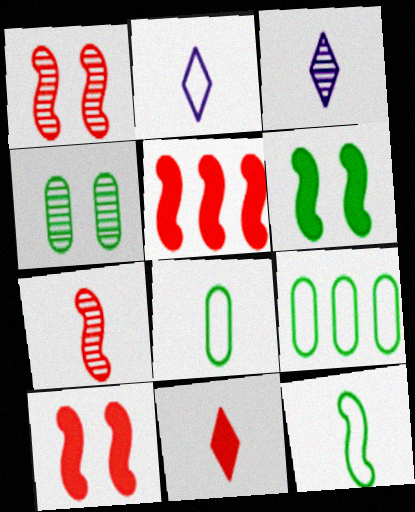[[2, 4, 5], 
[3, 9, 10]]